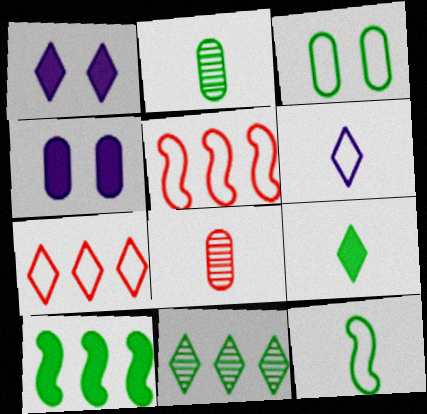[[1, 2, 5], 
[2, 9, 12], 
[3, 5, 6]]